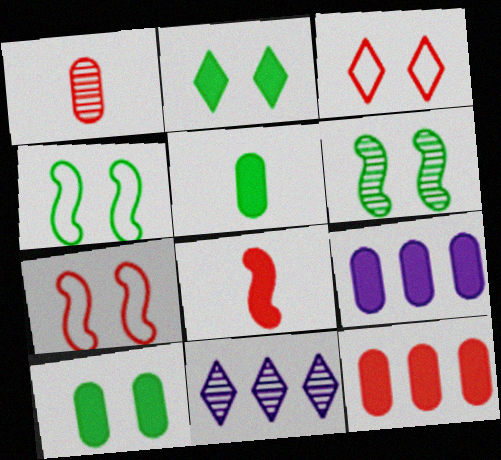[[1, 6, 11], 
[2, 8, 9], 
[5, 7, 11]]